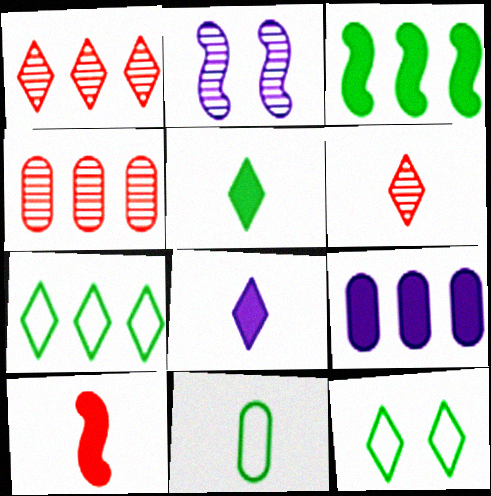[[1, 8, 12]]